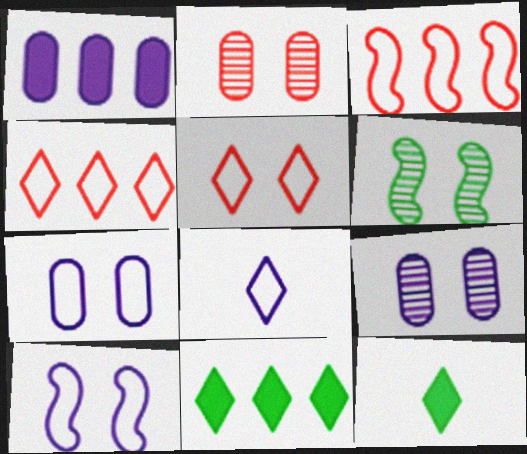[[3, 9, 12]]